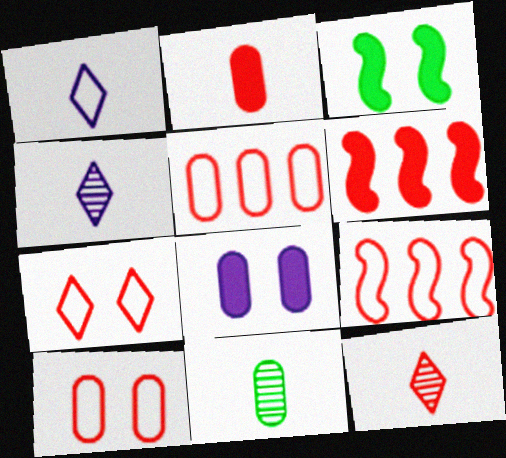[[3, 4, 5], 
[5, 8, 11], 
[6, 10, 12]]